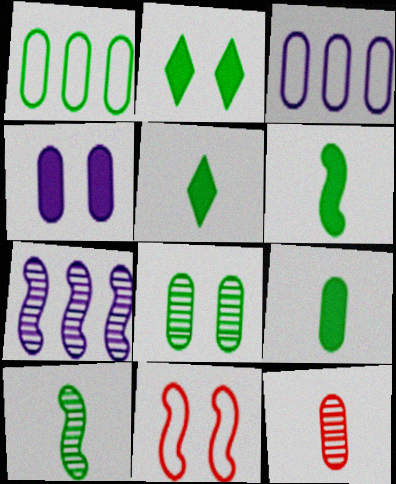[[1, 2, 10], 
[1, 4, 12], 
[1, 8, 9], 
[5, 6, 9], 
[6, 7, 11]]